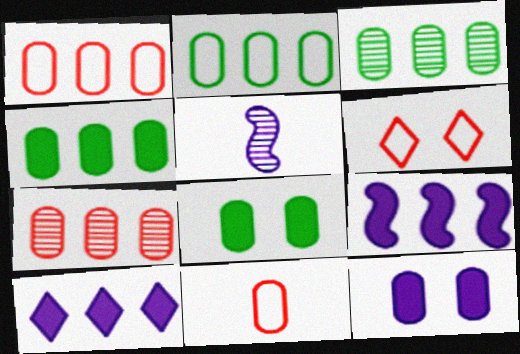[[2, 3, 4], 
[3, 11, 12], 
[4, 5, 6]]